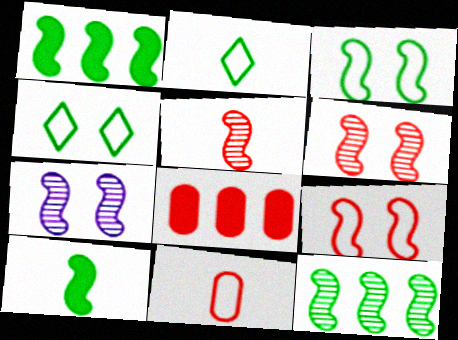[[2, 7, 8], 
[3, 10, 12], 
[5, 7, 12]]